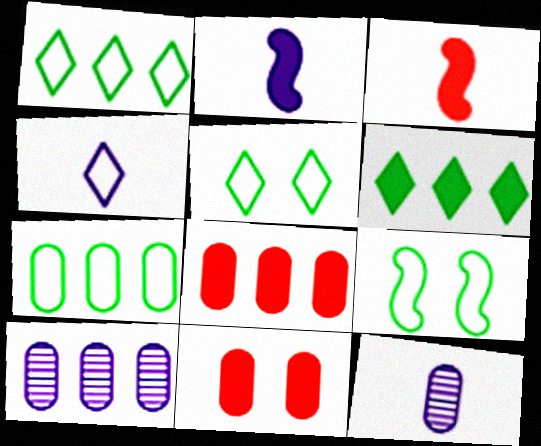[[2, 4, 12], 
[2, 6, 11], 
[3, 5, 10], 
[7, 8, 10], 
[7, 11, 12]]